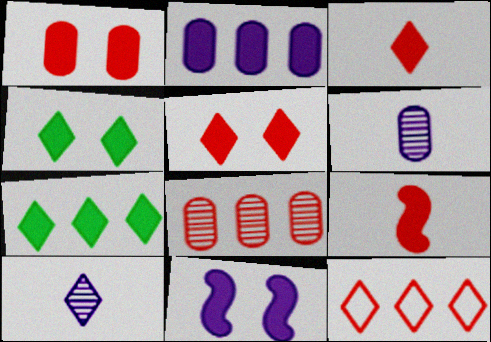[[1, 4, 11], 
[2, 4, 9], 
[4, 10, 12]]